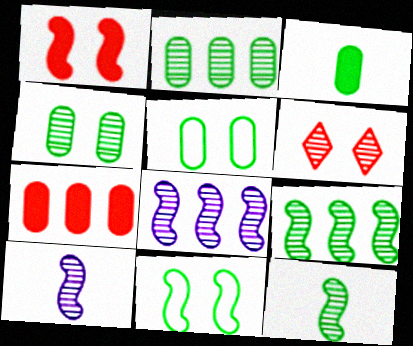[[2, 3, 5], 
[2, 6, 10]]